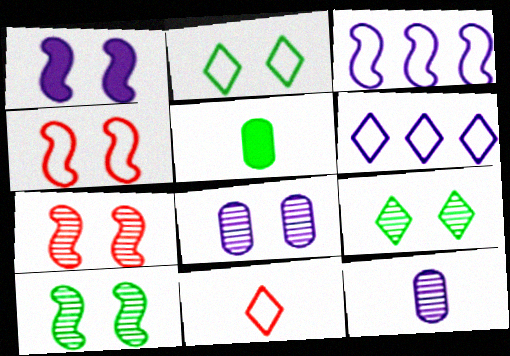[[1, 4, 10], 
[1, 6, 12], 
[2, 6, 11], 
[5, 6, 7], 
[7, 8, 9]]